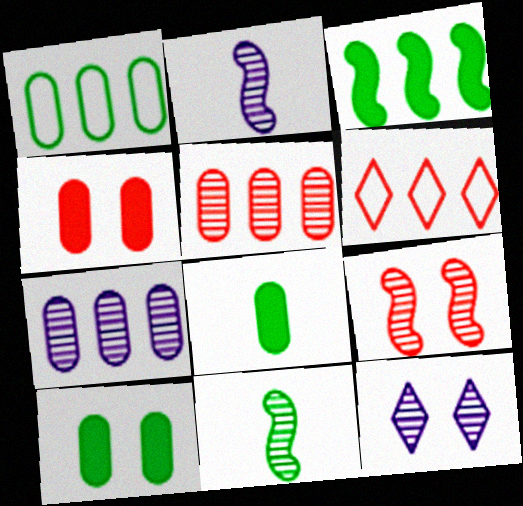[[2, 6, 10], 
[2, 7, 12], 
[3, 6, 7], 
[5, 11, 12]]